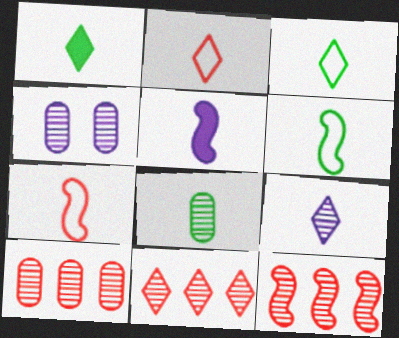[[1, 2, 9], 
[1, 6, 8], 
[2, 5, 8], 
[4, 8, 10], 
[10, 11, 12]]